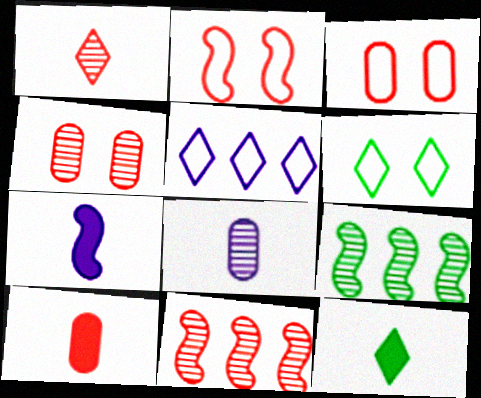[[1, 4, 11], 
[2, 7, 9], 
[7, 10, 12]]